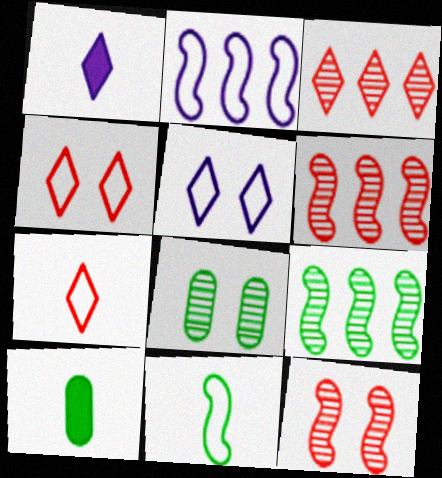[[5, 6, 10]]